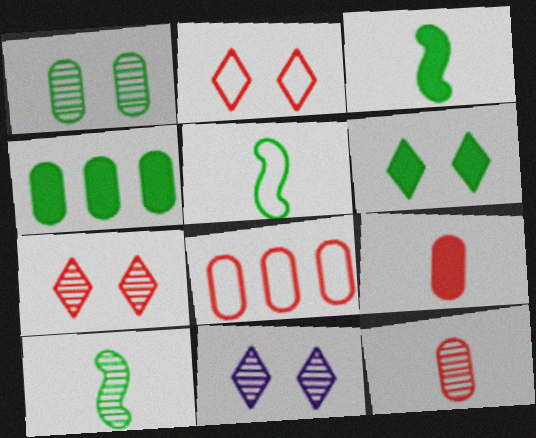[[2, 6, 11], 
[3, 4, 6], 
[3, 5, 10], 
[3, 8, 11]]